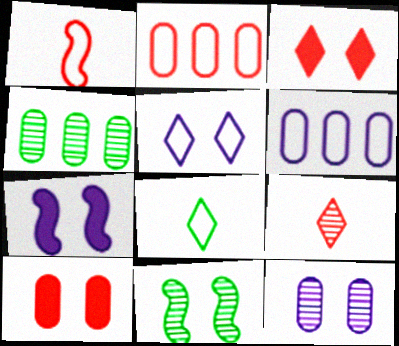[[5, 7, 12], 
[5, 10, 11]]